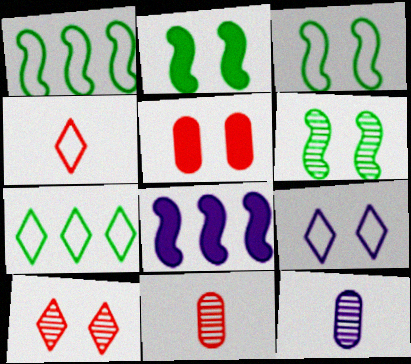[[2, 3, 6], 
[4, 7, 9], 
[5, 6, 9], 
[8, 9, 12]]